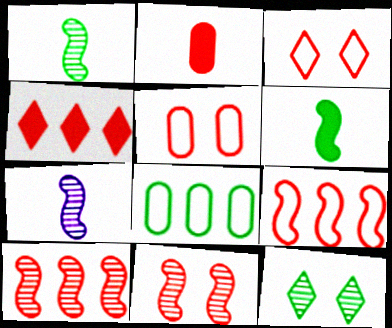[[2, 3, 10], 
[6, 8, 12]]